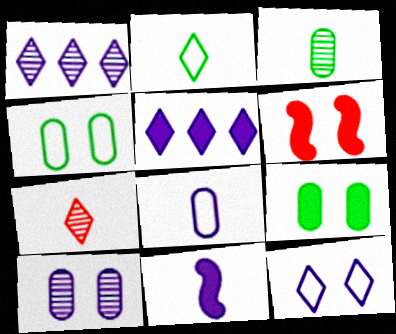[]